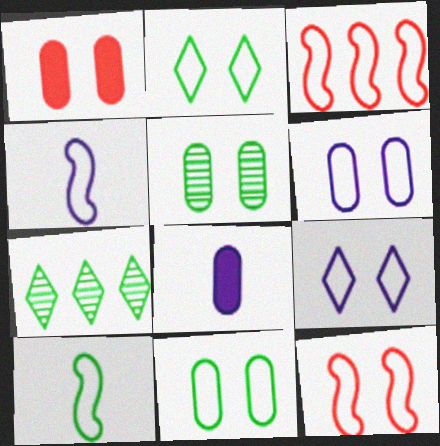[[1, 4, 7], 
[1, 5, 6], 
[2, 6, 12], 
[7, 8, 12], 
[9, 11, 12]]